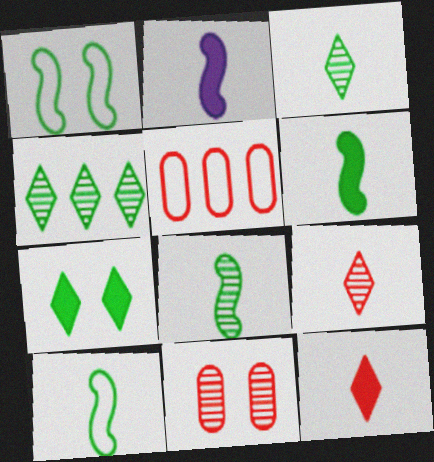[[6, 8, 10]]